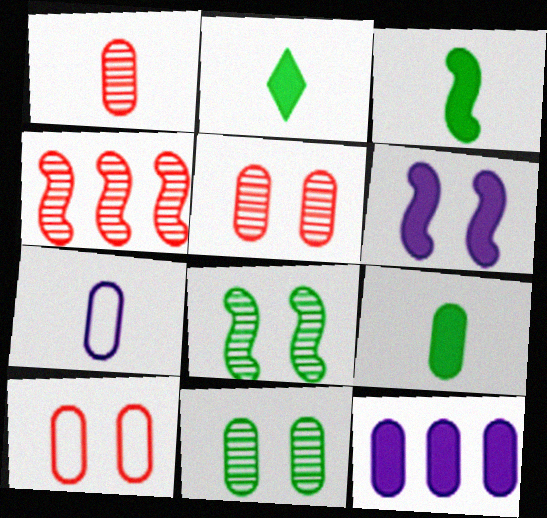[[1, 7, 9], 
[2, 3, 9]]